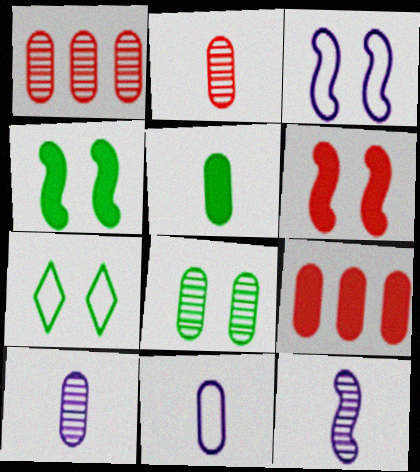[[1, 8, 10], 
[2, 5, 11], 
[4, 7, 8], 
[7, 9, 12], 
[8, 9, 11]]